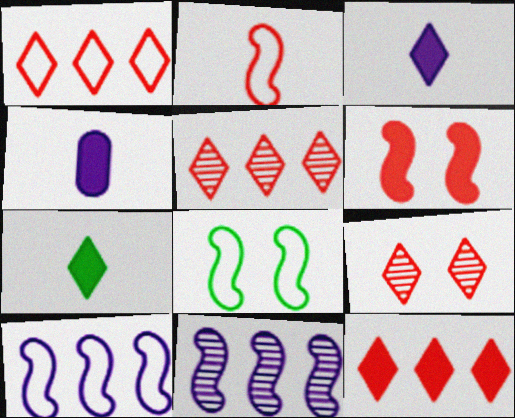[[1, 5, 12], 
[2, 8, 10], 
[4, 5, 8]]